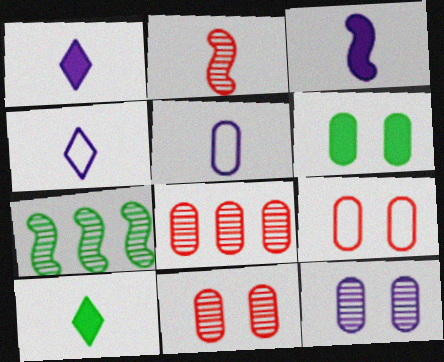[[1, 7, 9], 
[2, 5, 10], 
[5, 6, 8], 
[6, 9, 12]]